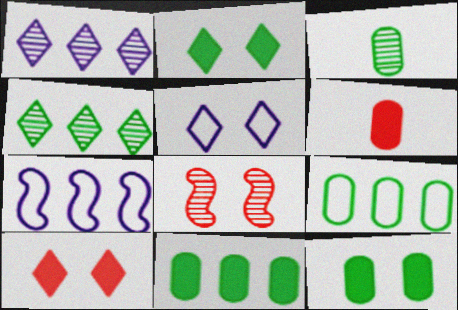[[1, 3, 8], 
[3, 7, 10], 
[3, 9, 12], 
[5, 8, 12]]